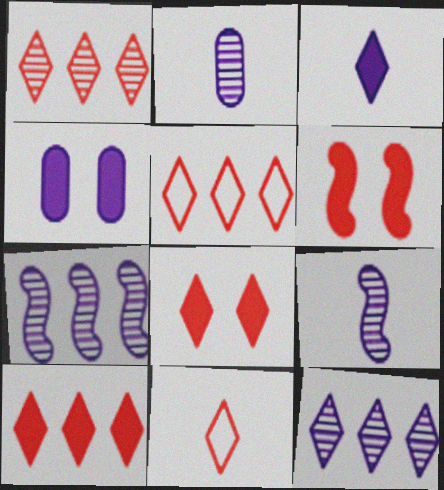[[1, 5, 10], 
[1, 8, 11]]